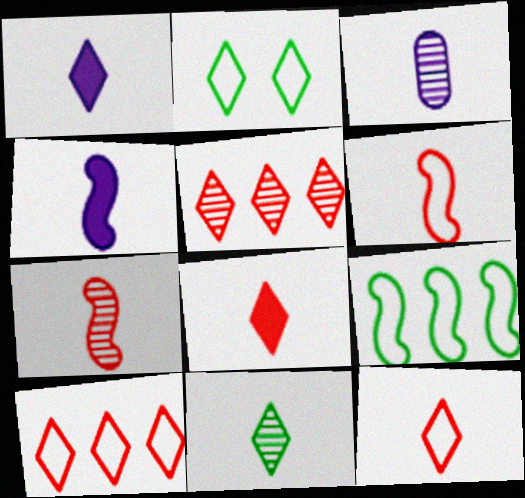[[1, 2, 5], 
[1, 11, 12], 
[3, 7, 11]]